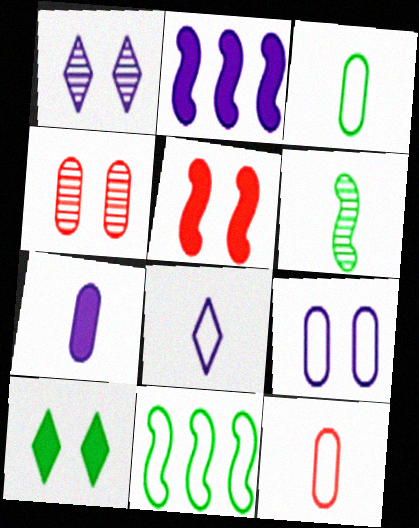[]